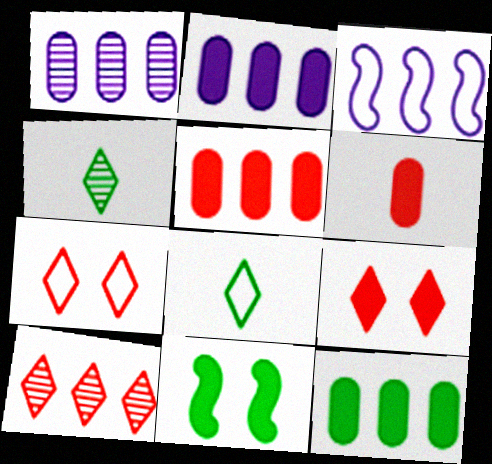[[2, 5, 12], 
[3, 10, 12]]